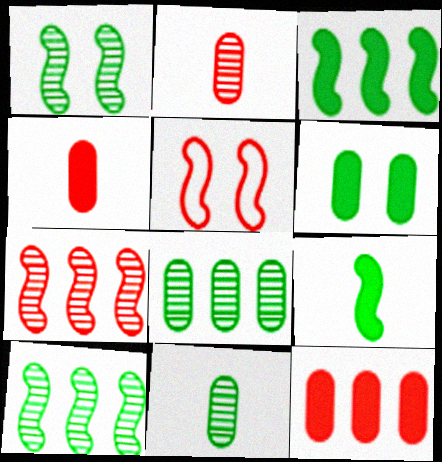[]